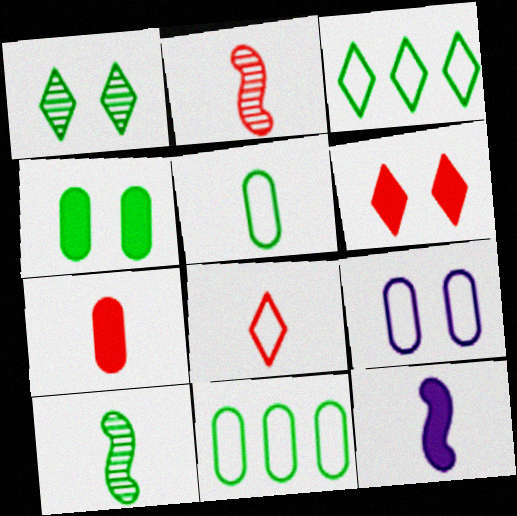[[2, 7, 8], 
[3, 4, 10]]